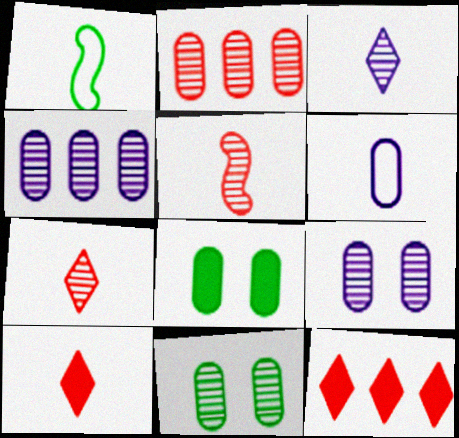[[1, 9, 12], 
[2, 6, 8]]